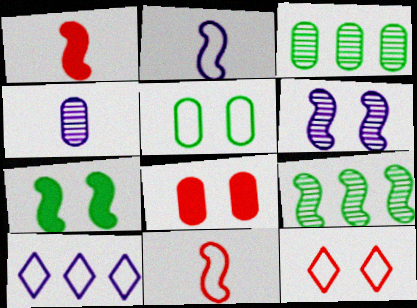[[5, 10, 11]]